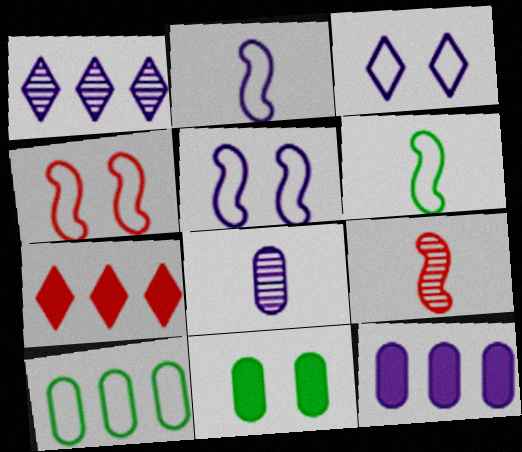[]